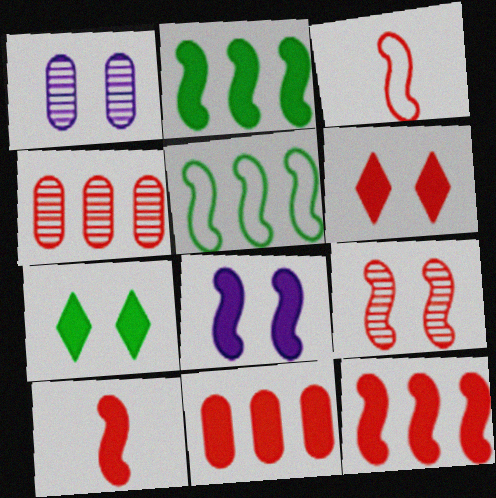[[2, 8, 10], 
[3, 4, 6], 
[3, 9, 12], 
[6, 10, 11]]